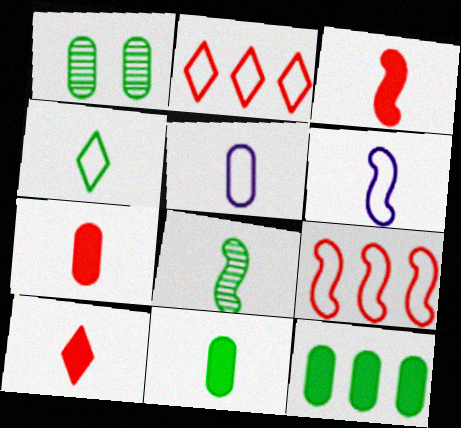[[3, 6, 8], 
[3, 7, 10], 
[4, 8, 11], 
[5, 8, 10]]